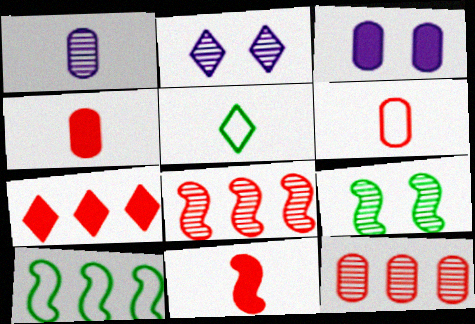[[1, 5, 11], 
[2, 4, 10], 
[2, 5, 7], 
[3, 5, 8]]